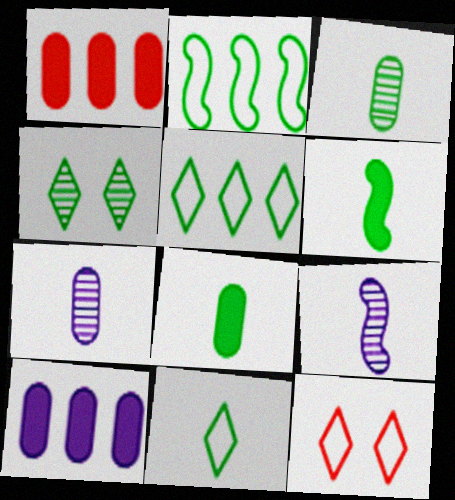[[2, 4, 8], 
[3, 6, 11]]